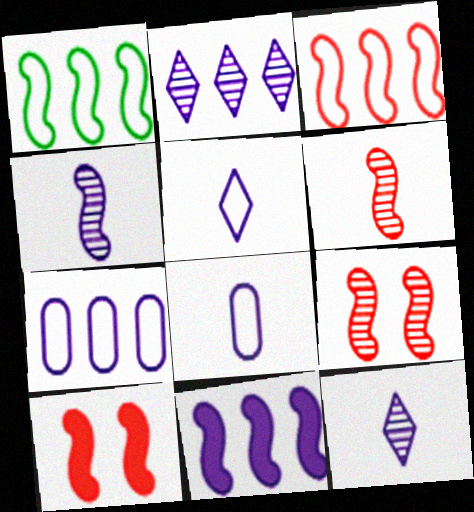[[1, 4, 10], 
[2, 7, 11], 
[3, 6, 10]]